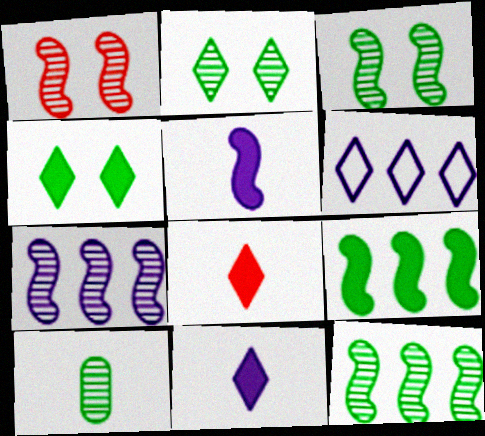[[2, 6, 8], 
[2, 10, 12]]